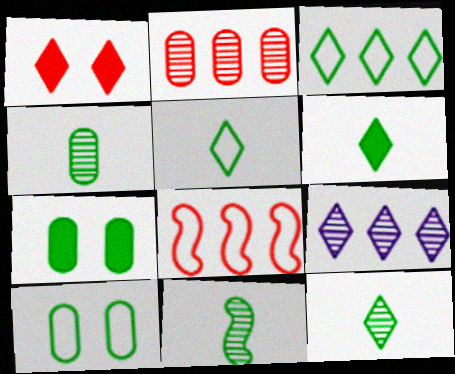[[1, 5, 9], 
[3, 7, 11], 
[4, 11, 12], 
[5, 6, 12]]